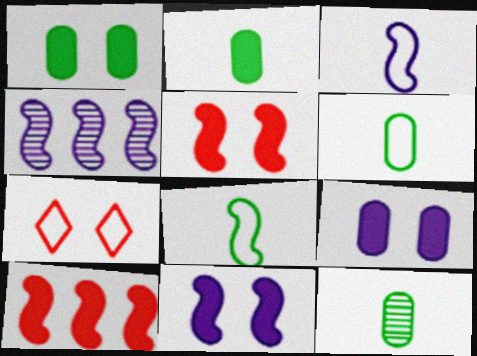[[2, 4, 7], 
[2, 6, 12], 
[3, 4, 11], 
[4, 5, 8]]